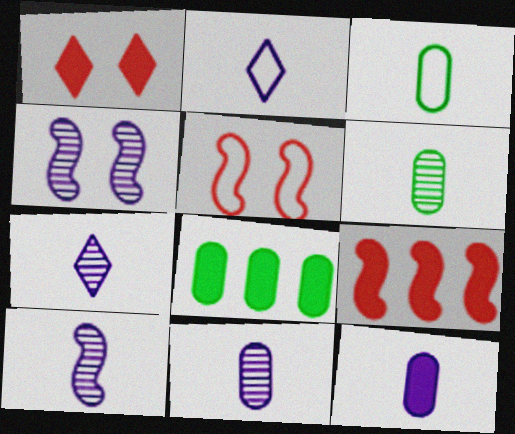[[2, 10, 12], 
[5, 7, 8], 
[7, 10, 11]]